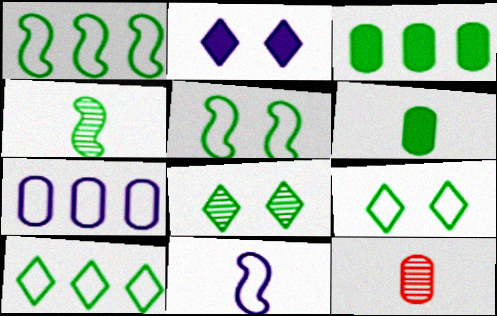[[1, 2, 12], 
[1, 6, 8], 
[3, 4, 9]]